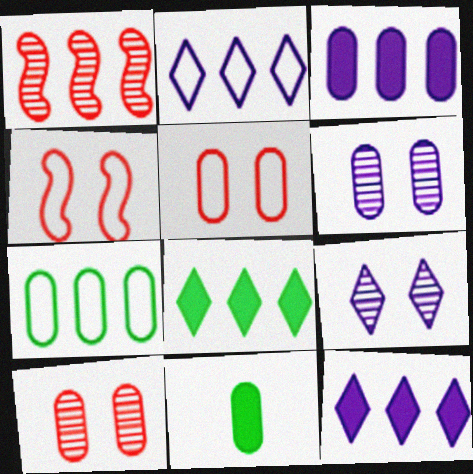[[1, 7, 12]]